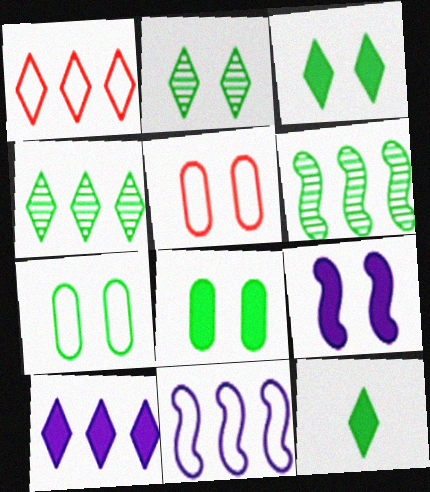[[1, 4, 10], 
[2, 5, 9], 
[6, 7, 12]]